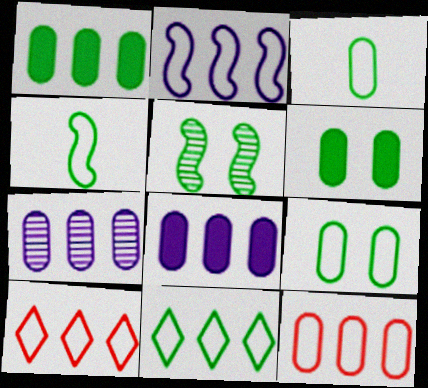[[1, 7, 12], 
[2, 11, 12], 
[4, 9, 11]]